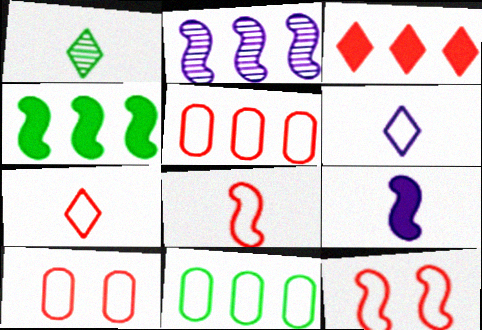[[2, 3, 11], 
[5, 7, 12], 
[6, 11, 12]]